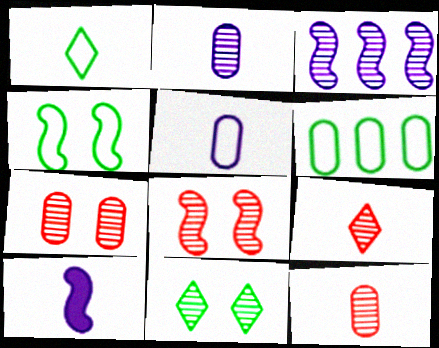[[1, 4, 6], 
[1, 10, 12], 
[3, 11, 12]]